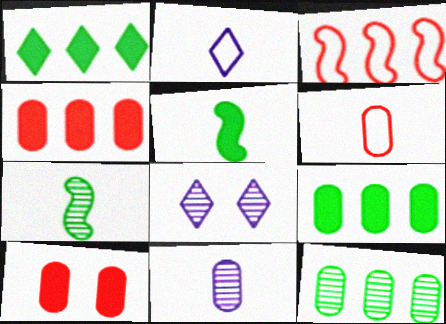[]